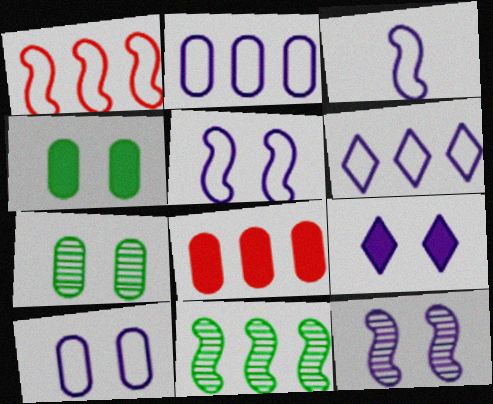[[3, 6, 10], 
[6, 8, 11], 
[9, 10, 12]]